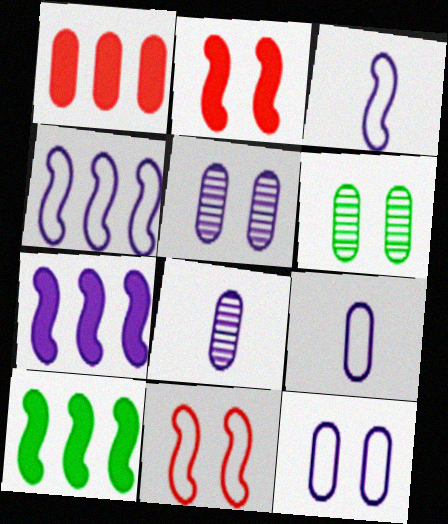[[1, 6, 9]]